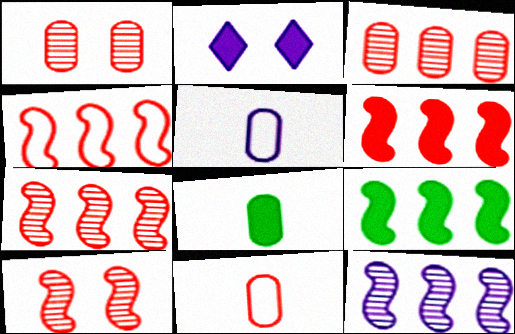[[2, 5, 12], 
[2, 6, 8], 
[4, 6, 7], 
[4, 9, 12]]